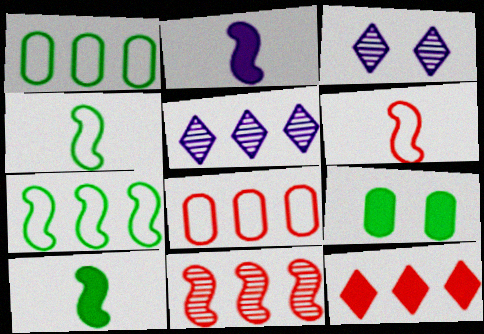[[2, 9, 12], 
[3, 8, 10], 
[5, 6, 9], 
[8, 11, 12]]